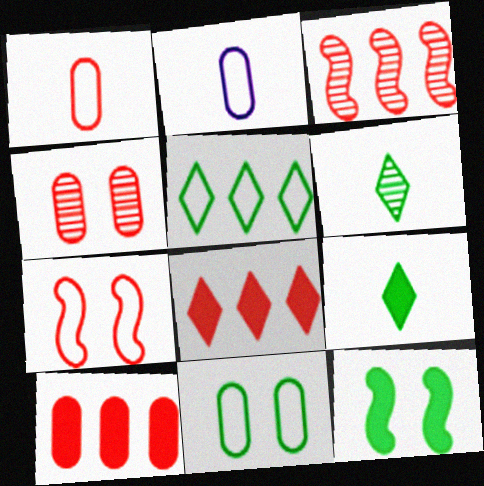[[1, 4, 10], 
[2, 5, 7]]